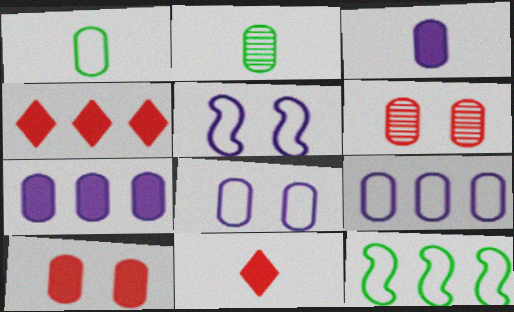[[1, 6, 7], 
[2, 4, 5], 
[2, 9, 10]]